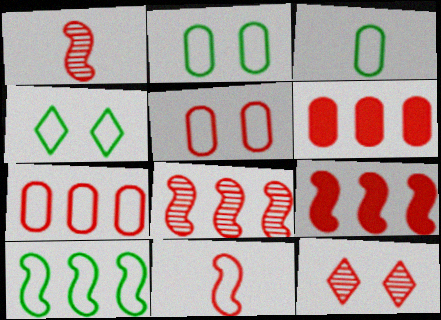[[3, 4, 10], 
[6, 11, 12]]